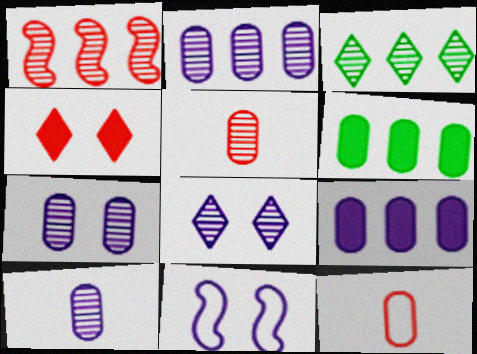[[1, 2, 3], 
[1, 4, 12], 
[2, 7, 10], 
[6, 7, 12]]